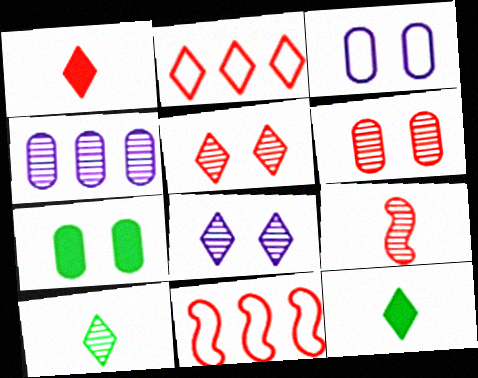[[1, 2, 5], 
[1, 6, 11], 
[2, 8, 12], 
[3, 6, 7]]